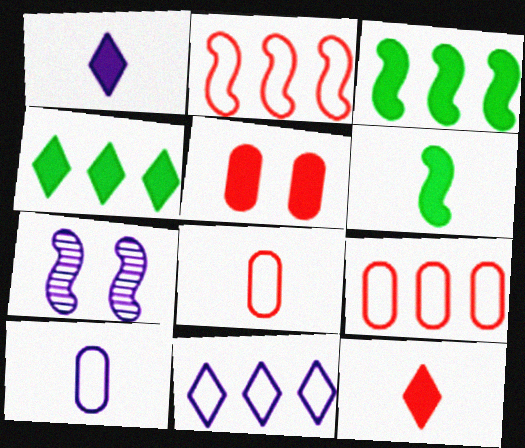[[1, 3, 5], 
[2, 6, 7], 
[4, 7, 8]]